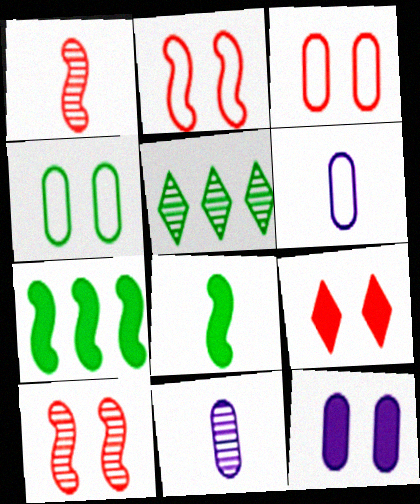[[3, 9, 10], 
[4, 5, 8], 
[5, 10, 11]]